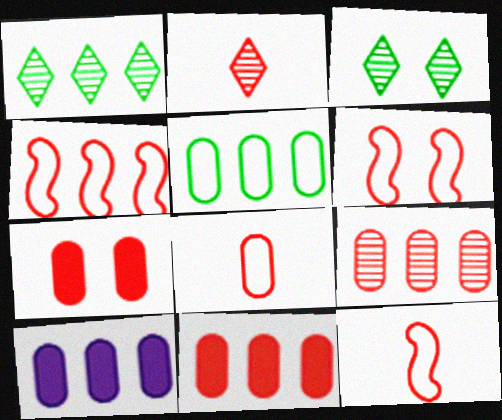[[1, 4, 10], 
[2, 4, 7], 
[2, 6, 11], 
[3, 10, 12], 
[4, 6, 12], 
[5, 9, 10], 
[7, 8, 9]]